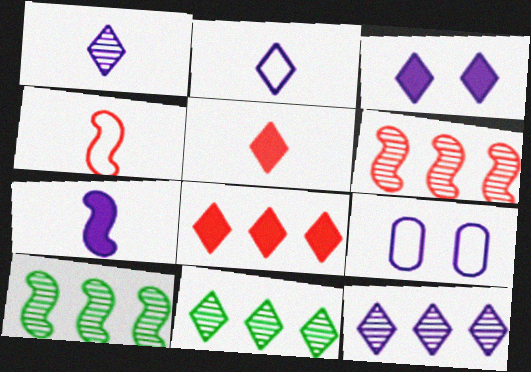[[2, 3, 12], 
[5, 9, 10], 
[7, 9, 12]]